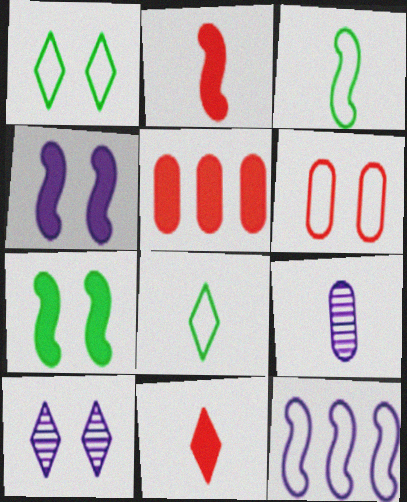[[2, 8, 9], 
[3, 5, 10], 
[3, 9, 11], 
[6, 7, 10], 
[6, 8, 12]]